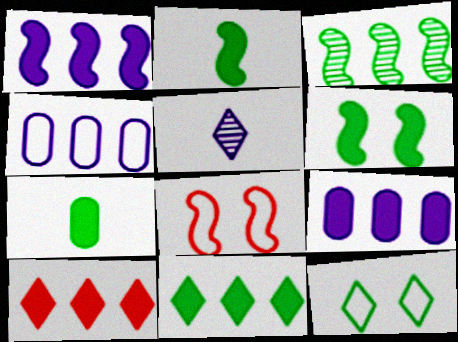[[3, 4, 10], 
[3, 7, 12], 
[5, 10, 12], 
[6, 7, 11]]